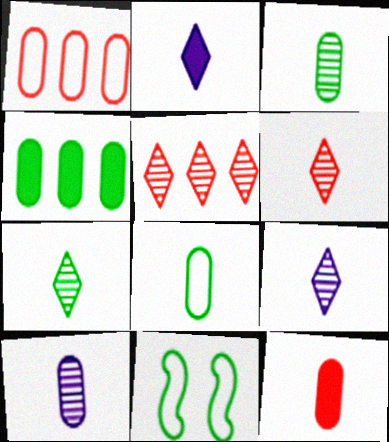[[4, 7, 11], 
[6, 7, 9], 
[8, 10, 12]]